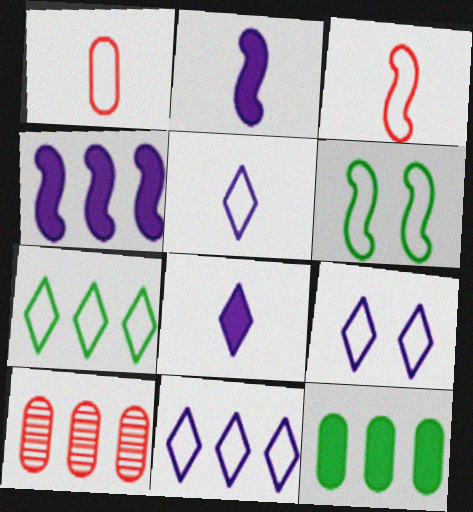[[1, 6, 11], 
[4, 7, 10], 
[5, 9, 11], 
[6, 8, 10]]